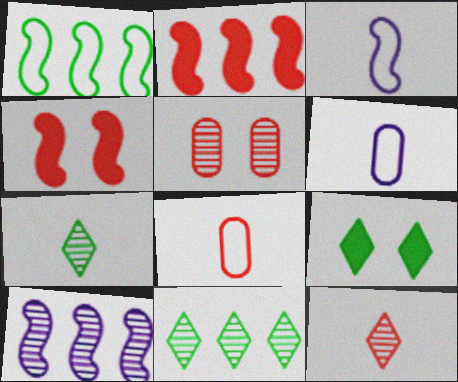[[1, 2, 10], 
[4, 6, 11], 
[5, 7, 10], 
[8, 9, 10]]